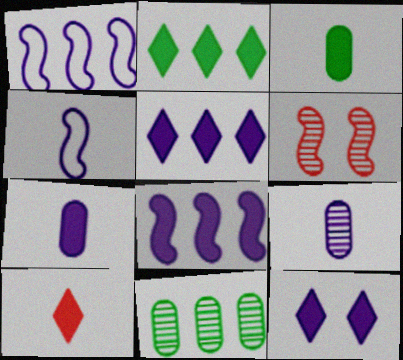[[1, 9, 12], 
[2, 10, 12], 
[7, 8, 12]]